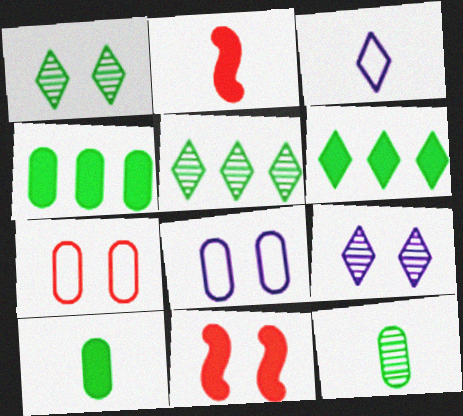[[1, 8, 11], 
[2, 3, 12], 
[2, 5, 8]]